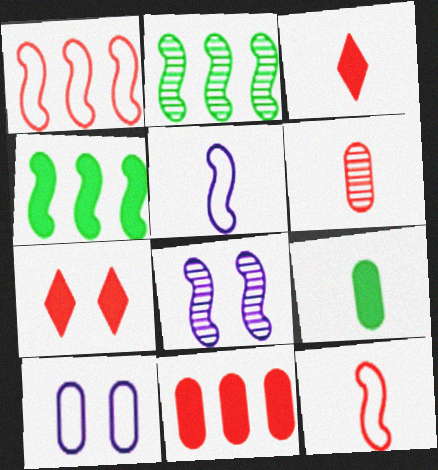[[1, 6, 7], 
[2, 3, 10], 
[3, 6, 12], 
[4, 8, 12]]